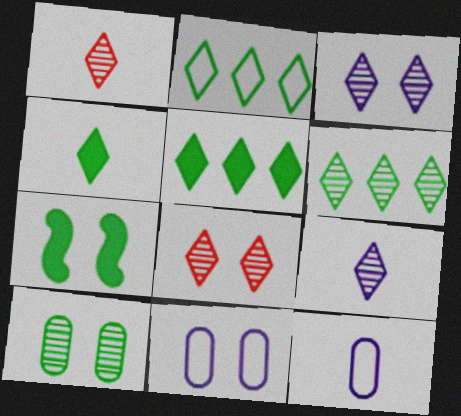[[1, 3, 6], 
[2, 5, 6], 
[6, 8, 9], 
[7, 8, 11]]